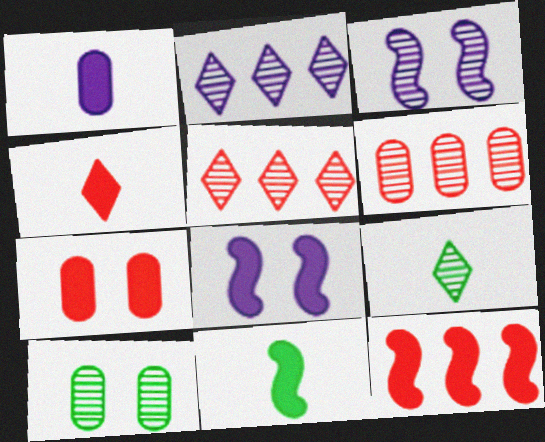[[1, 4, 11], 
[3, 6, 9], 
[4, 7, 12], 
[8, 11, 12]]